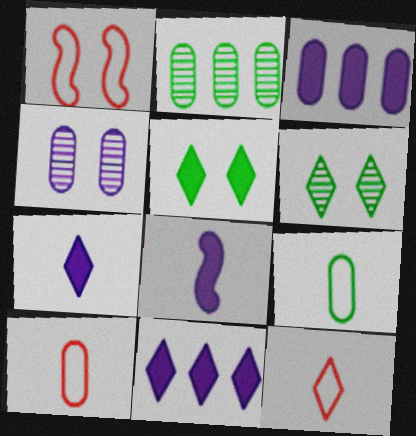[[1, 2, 7], 
[1, 4, 5], 
[6, 11, 12]]